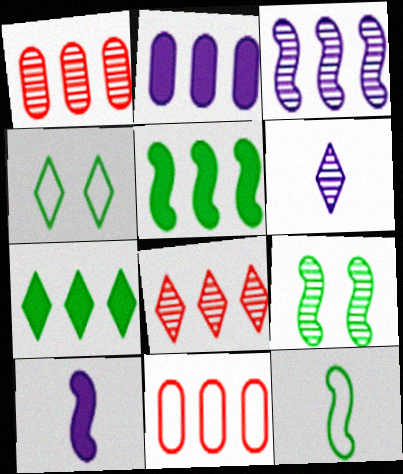[[1, 4, 10], 
[1, 6, 9], 
[3, 7, 11], 
[5, 9, 12]]